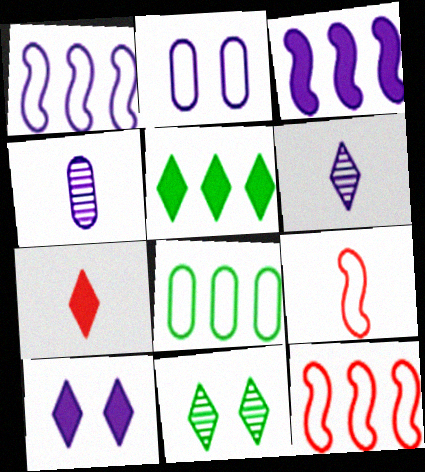[[1, 4, 10], 
[2, 3, 6], 
[5, 7, 10]]